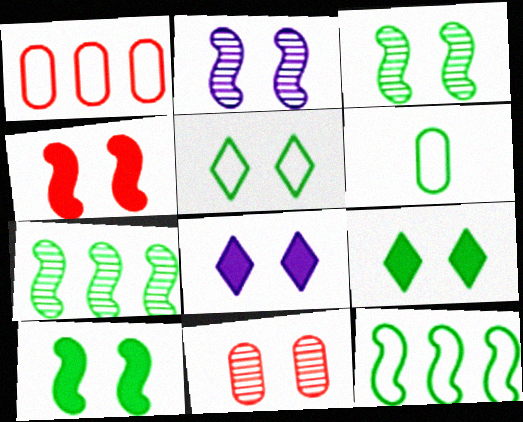[[5, 6, 12], 
[6, 7, 9]]